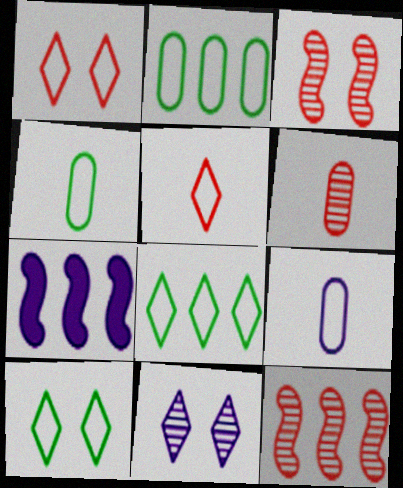[[6, 7, 10], 
[7, 9, 11]]